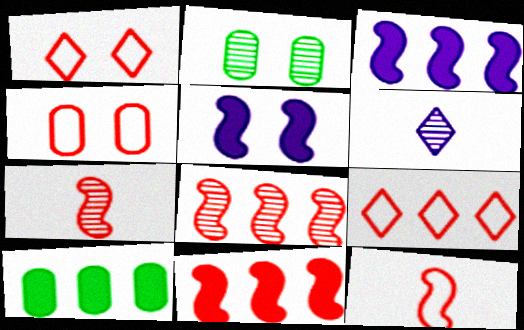[[1, 2, 5], 
[2, 6, 8], 
[4, 9, 12]]